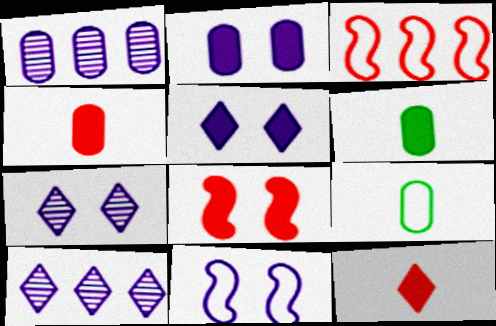[[2, 7, 11], 
[3, 6, 7], 
[8, 9, 10]]